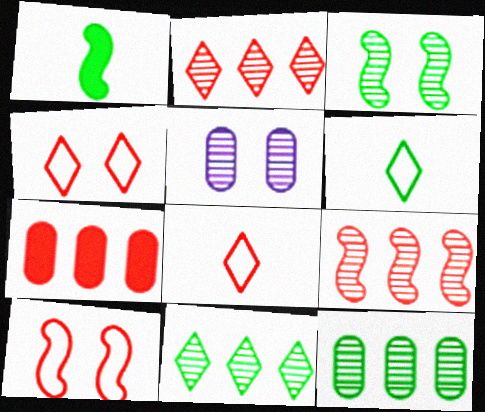[]